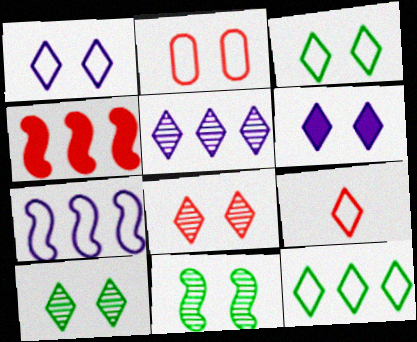[[1, 9, 12], 
[2, 6, 11], 
[3, 6, 8]]